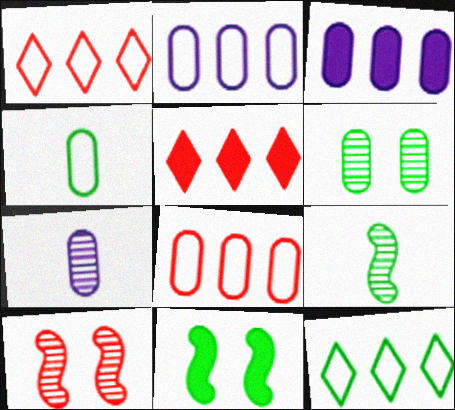[[1, 7, 11]]